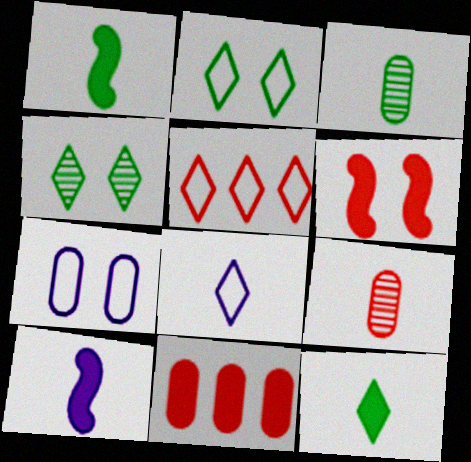[[1, 8, 9], 
[2, 5, 8], 
[3, 7, 11], 
[4, 6, 7], 
[5, 6, 9]]